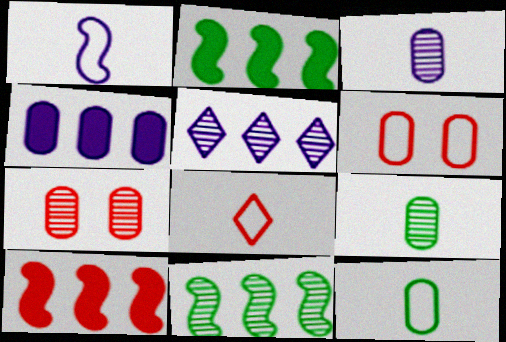[[1, 8, 12], 
[4, 6, 9], 
[4, 7, 12], 
[7, 8, 10]]